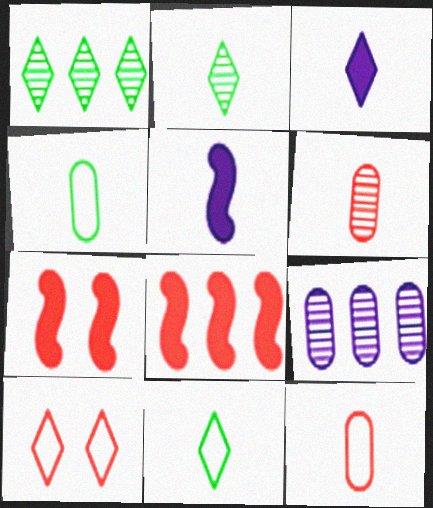[[1, 3, 10], 
[2, 5, 12], 
[5, 6, 11], 
[6, 8, 10], 
[7, 9, 11]]